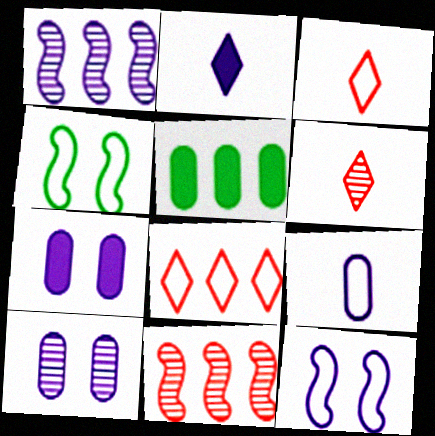[[1, 5, 8], 
[4, 8, 9], 
[5, 6, 12]]